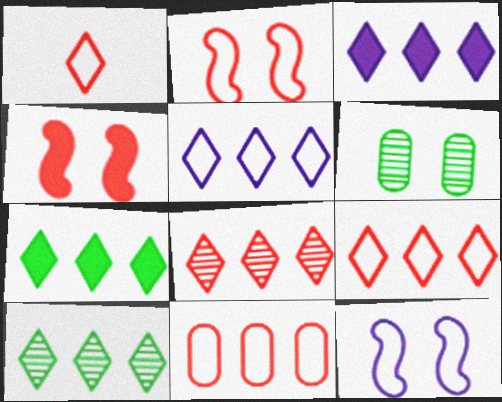[[1, 2, 11], 
[3, 9, 10], 
[5, 7, 8]]